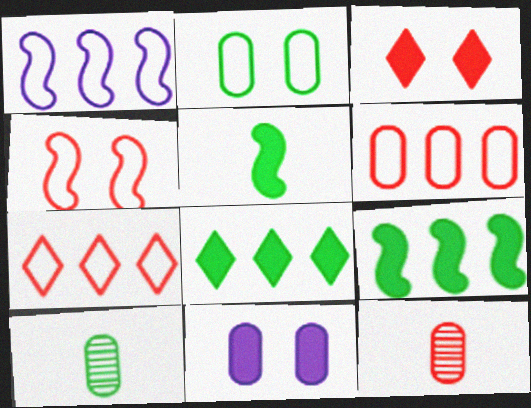[[1, 3, 10], 
[6, 10, 11]]